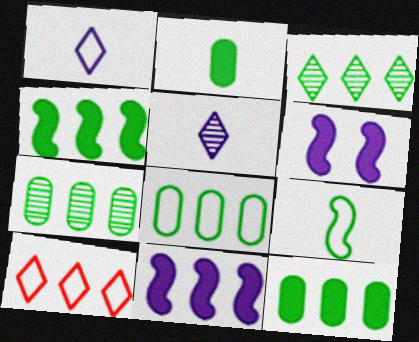[[3, 4, 8], 
[7, 8, 12], 
[7, 10, 11]]